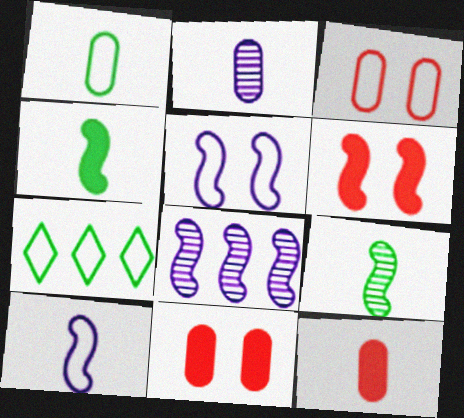[[1, 2, 12], 
[2, 6, 7], 
[3, 7, 10]]